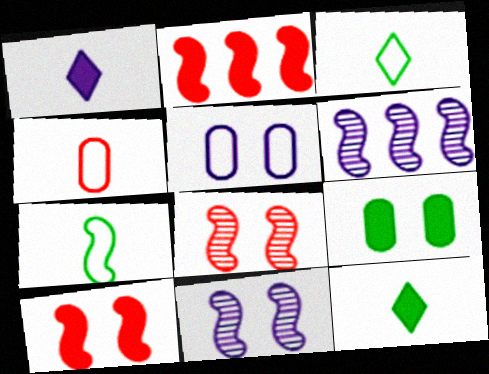[[1, 2, 9], 
[1, 5, 6], 
[2, 7, 11], 
[6, 7, 10]]